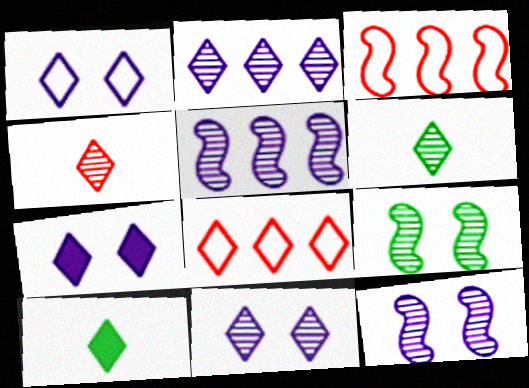[[1, 7, 11], 
[6, 7, 8], 
[8, 10, 11]]